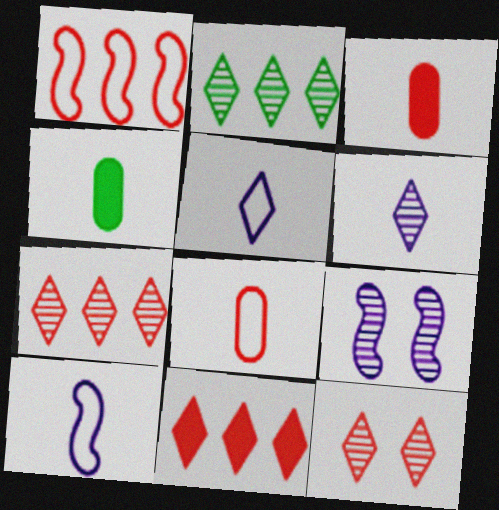[[1, 3, 12], 
[2, 6, 12]]